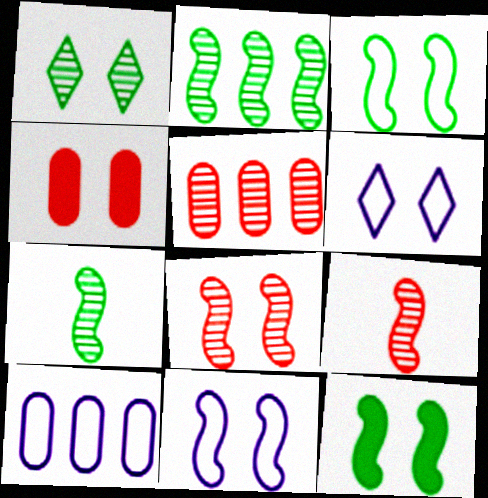[[1, 4, 11], 
[8, 11, 12]]